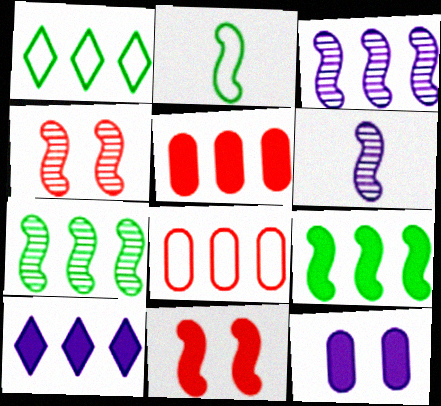[[1, 3, 5], 
[2, 3, 11], 
[4, 6, 7], 
[5, 9, 10], 
[7, 8, 10]]